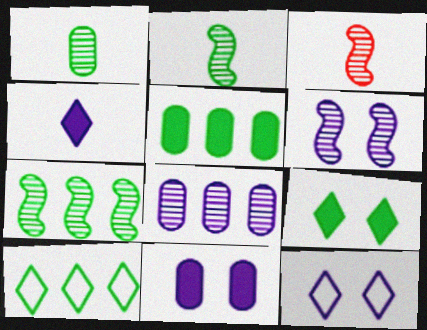[[3, 5, 12], 
[3, 6, 7], 
[3, 10, 11], 
[5, 7, 10], 
[6, 11, 12]]